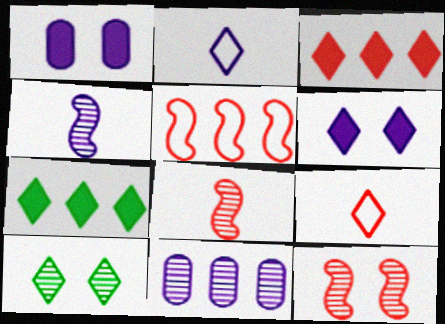[[2, 3, 10], 
[5, 7, 11], 
[8, 10, 11]]